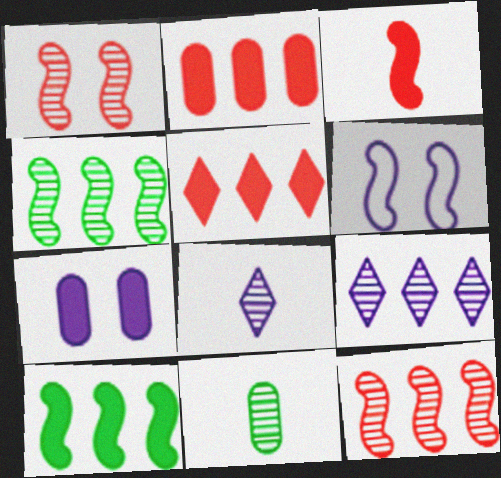[[1, 9, 11], 
[3, 4, 6], 
[5, 6, 11]]